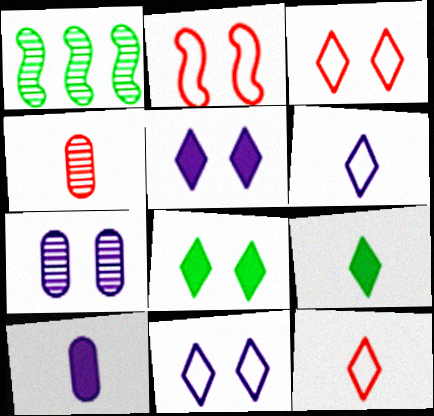[[1, 3, 10], 
[2, 7, 8]]